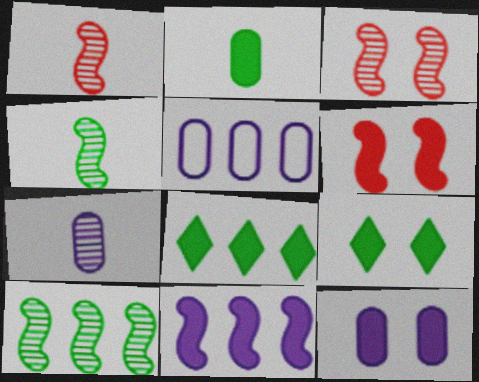[[1, 5, 9], 
[5, 7, 12], 
[6, 9, 12]]